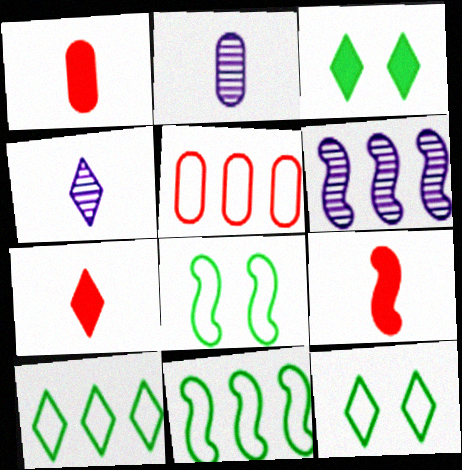[[1, 6, 12], 
[1, 7, 9], 
[6, 8, 9]]